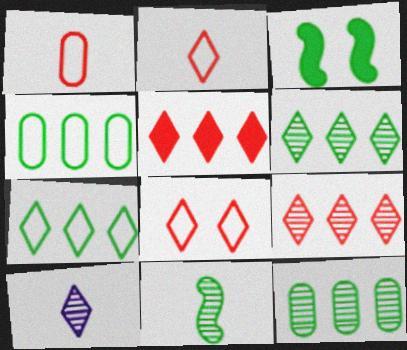[]